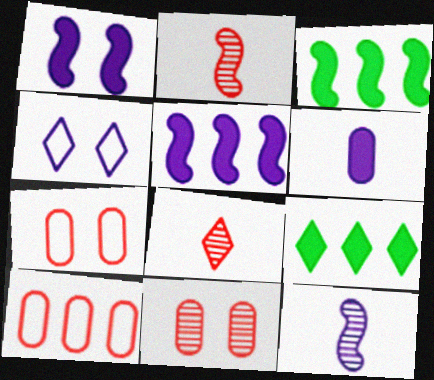[[4, 8, 9], 
[7, 9, 12]]